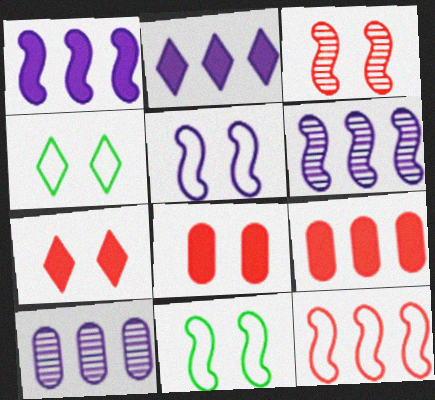[]